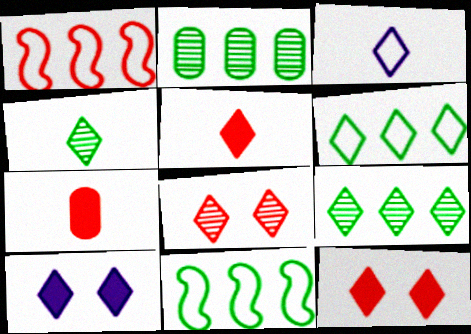[[1, 7, 8], 
[3, 4, 5], 
[3, 9, 12]]